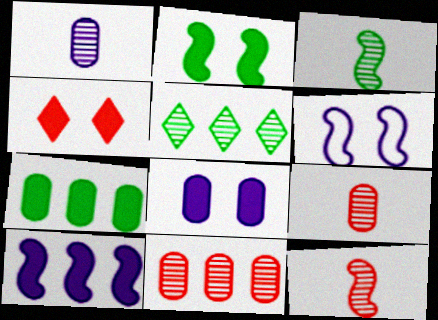[[2, 4, 8]]